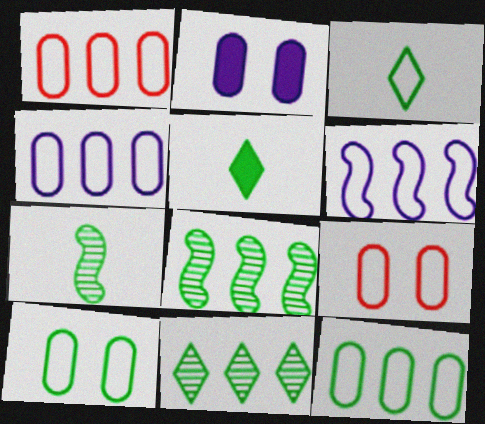[[1, 4, 12], 
[3, 6, 9], 
[5, 8, 10]]